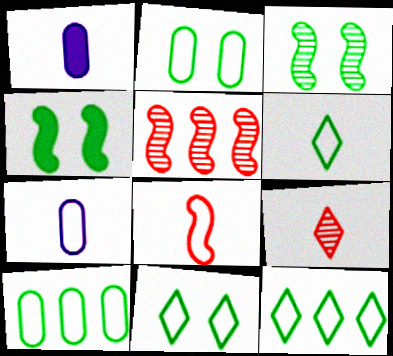[[1, 5, 11], 
[6, 7, 8], 
[6, 11, 12]]